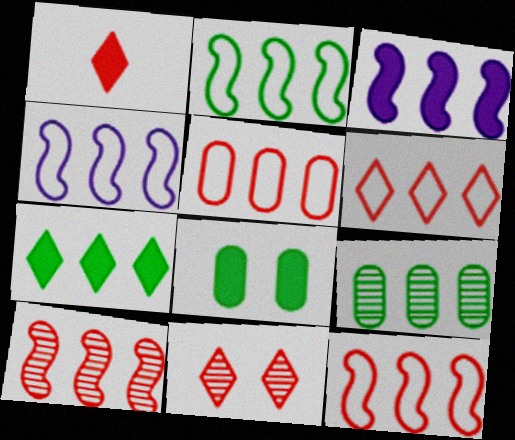[[1, 3, 8], 
[1, 6, 11], 
[2, 3, 10], 
[2, 4, 12], 
[2, 7, 9], 
[3, 6, 9], 
[5, 6, 12]]